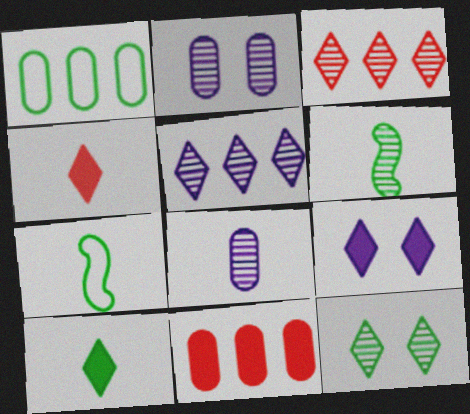[[2, 3, 6], 
[4, 7, 8]]